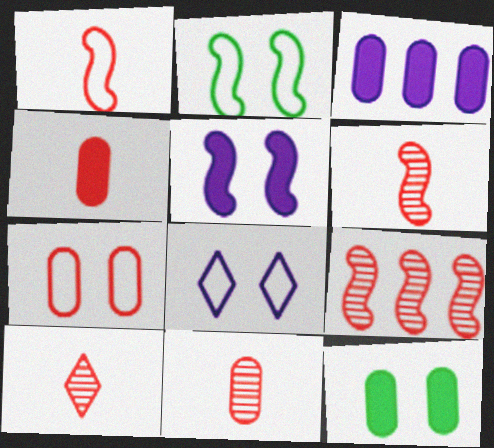[[1, 4, 10], 
[2, 3, 10], 
[2, 7, 8], 
[3, 4, 12], 
[6, 10, 11]]